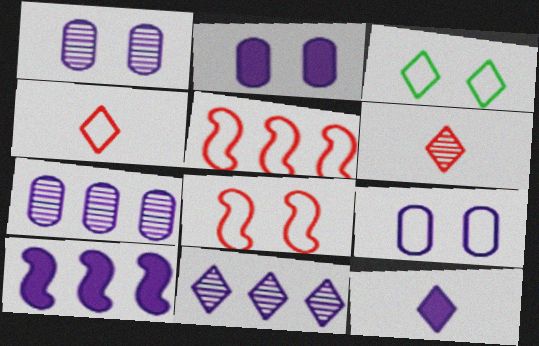[[1, 2, 9], 
[2, 10, 12], 
[3, 8, 9]]